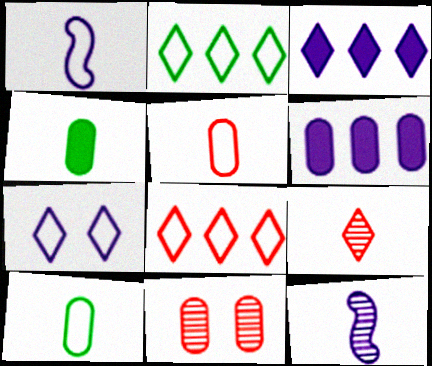[[1, 4, 9], 
[6, 7, 12], 
[6, 10, 11]]